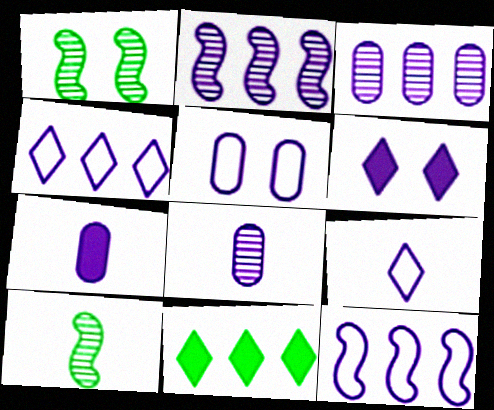[[3, 5, 7], 
[5, 9, 12], 
[6, 8, 12]]